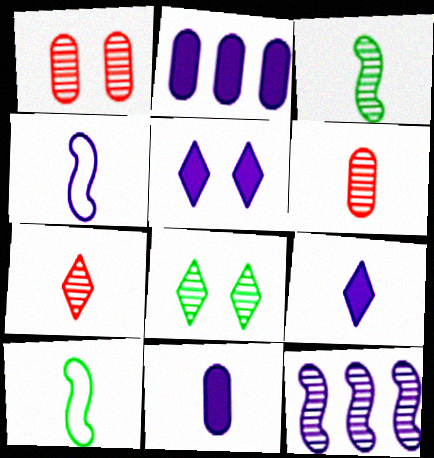[[6, 8, 12], 
[6, 9, 10], 
[7, 10, 11]]